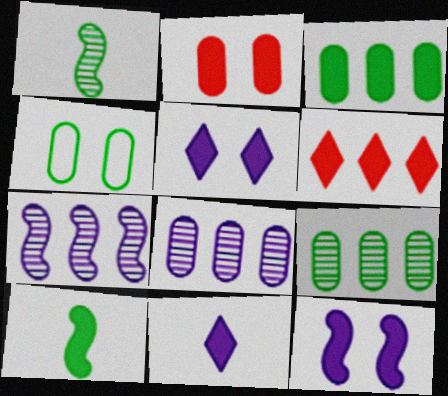[]